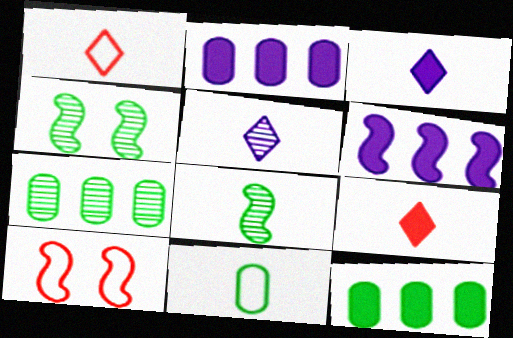[[1, 2, 4], 
[3, 7, 10], 
[5, 10, 12], 
[6, 8, 10]]